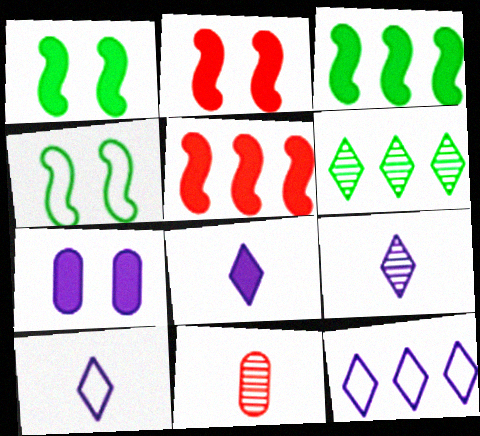[[1, 11, 12], 
[8, 9, 10]]